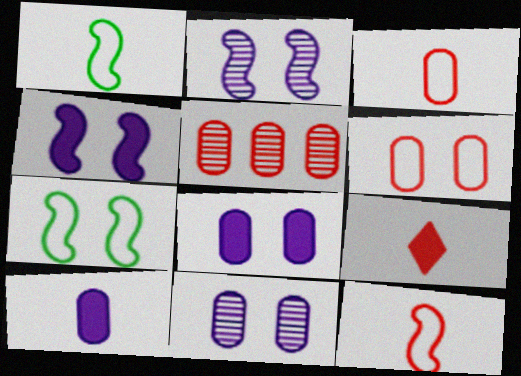[]